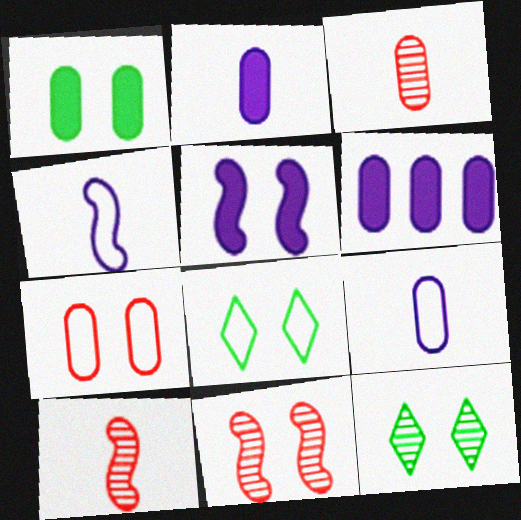[[5, 7, 12], 
[6, 8, 10]]